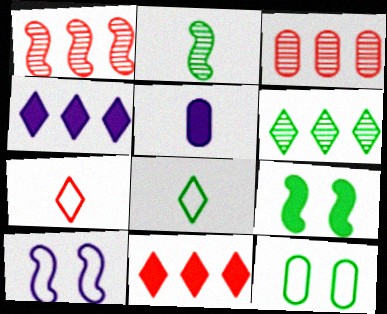[[2, 5, 7], 
[3, 5, 12], 
[5, 9, 11]]